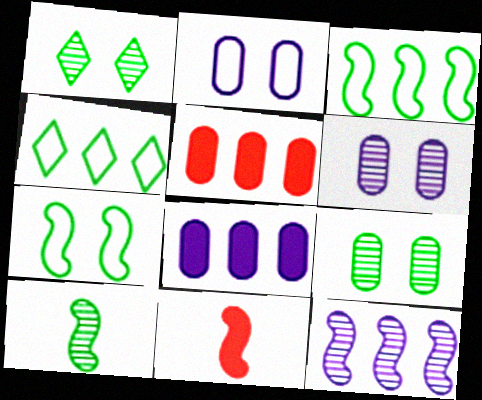[[4, 5, 12], 
[4, 6, 11], 
[7, 11, 12]]